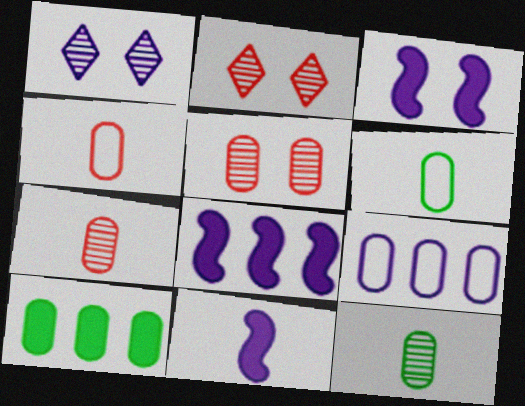[[1, 9, 11], 
[2, 6, 8], 
[3, 8, 11]]